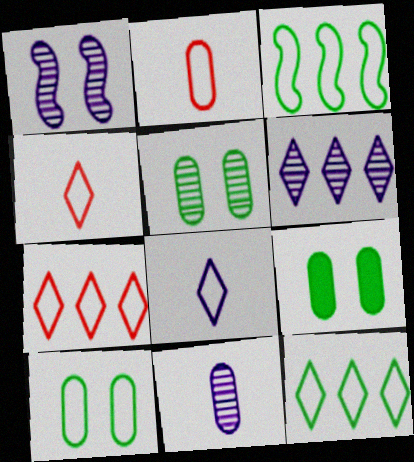[[1, 6, 11], 
[5, 9, 10]]